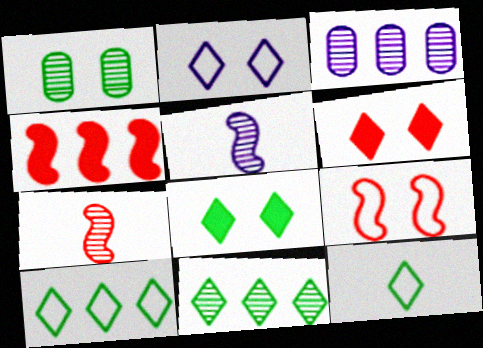[[3, 4, 10], 
[4, 7, 9], 
[8, 11, 12]]